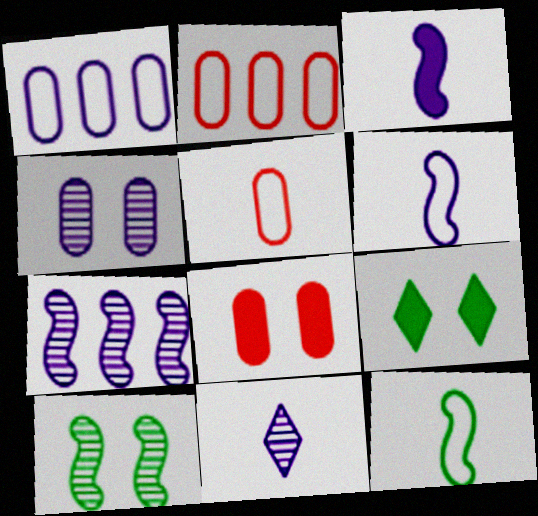[[4, 7, 11], 
[5, 7, 9]]